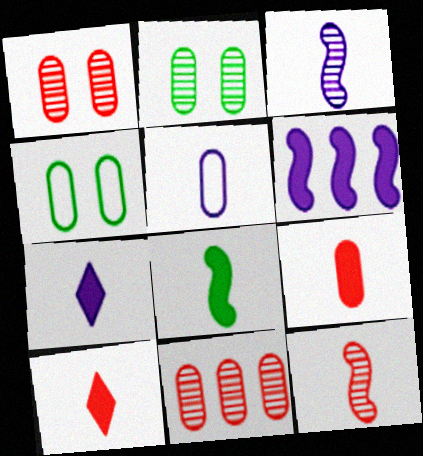[[3, 5, 7], 
[7, 8, 9]]